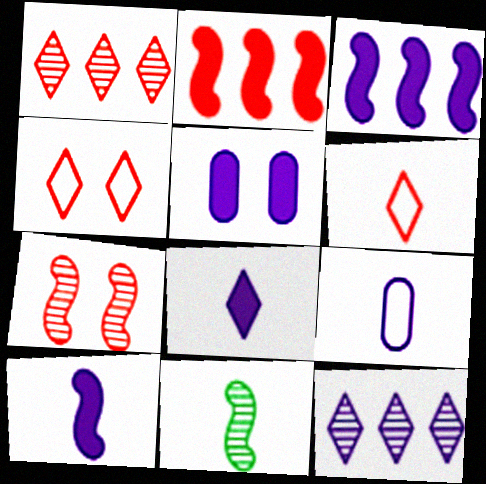[[3, 5, 8]]